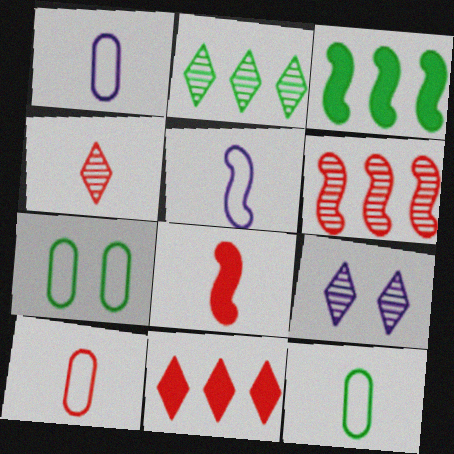[[1, 10, 12], 
[2, 4, 9], 
[3, 9, 10], 
[4, 8, 10]]